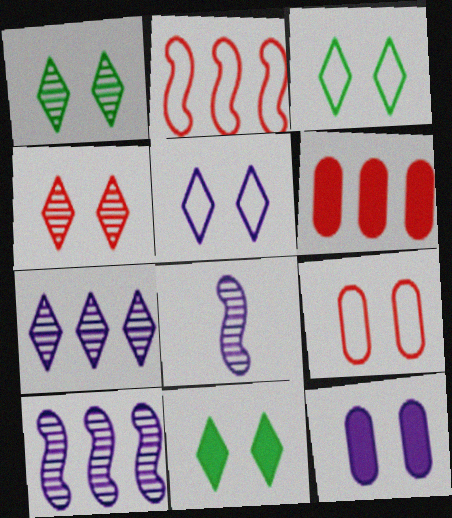[[1, 3, 11], 
[3, 6, 8], 
[4, 5, 11]]